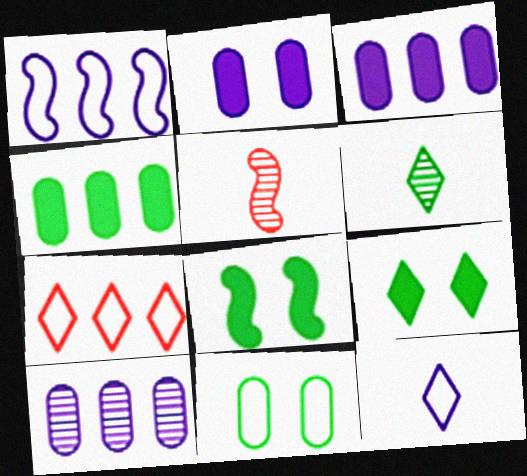[[1, 5, 8]]